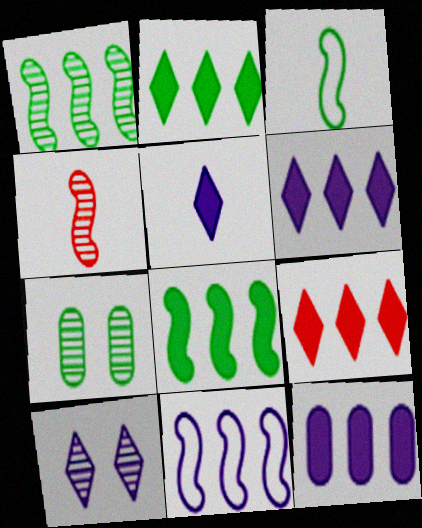[[2, 3, 7], 
[2, 6, 9], 
[8, 9, 12]]